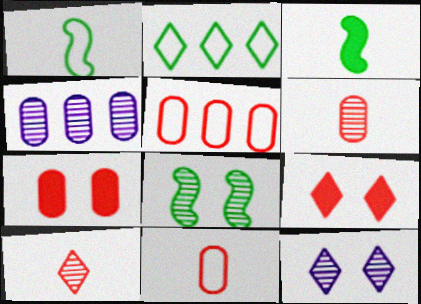[[1, 4, 9], 
[3, 5, 12], 
[4, 8, 10], 
[5, 6, 7]]